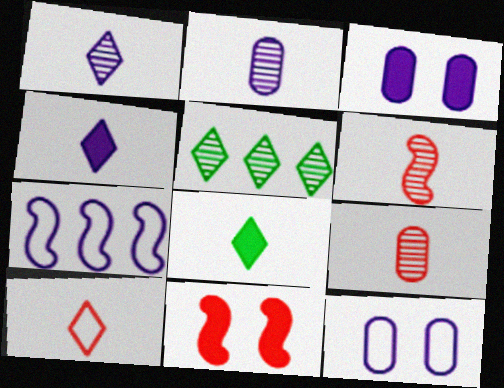[[1, 3, 7], 
[1, 8, 10]]